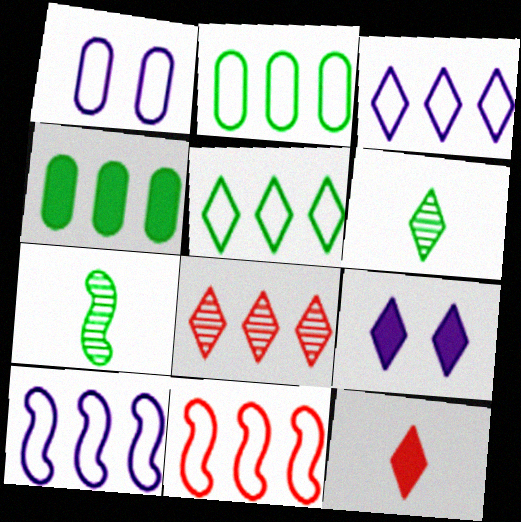[[2, 3, 11], 
[4, 8, 10]]